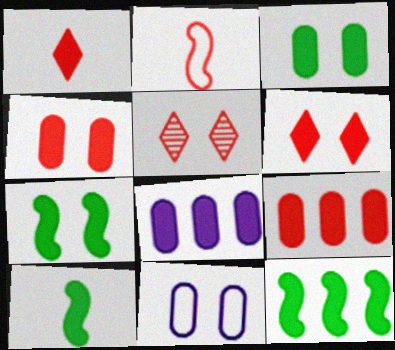[[1, 7, 8], 
[2, 5, 9], 
[5, 7, 11], 
[6, 8, 10], 
[7, 10, 12]]